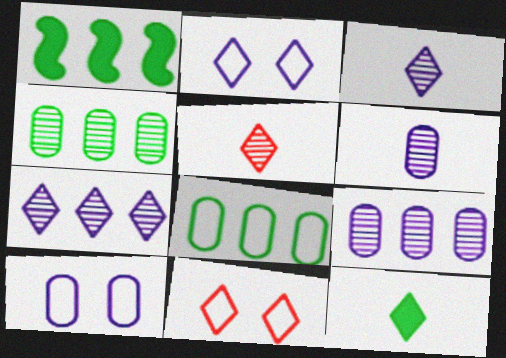[[1, 5, 10], 
[1, 6, 11], 
[7, 11, 12]]